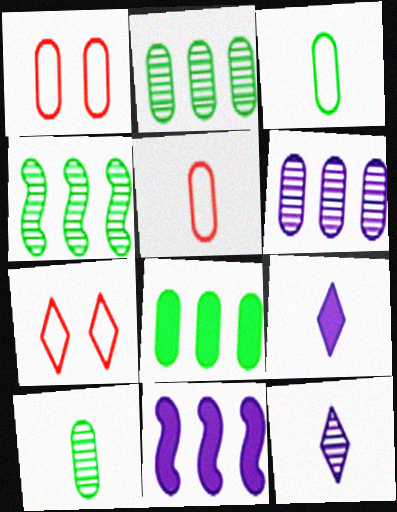[[1, 4, 9], 
[7, 10, 11]]